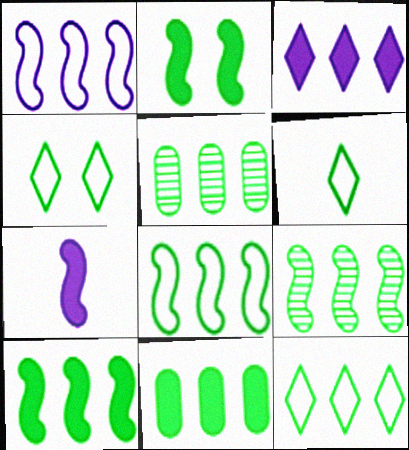[[2, 5, 6], 
[4, 6, 12], 
[5, 10, 12], 
[8, 9, 10], 
[9, 11, 12]]